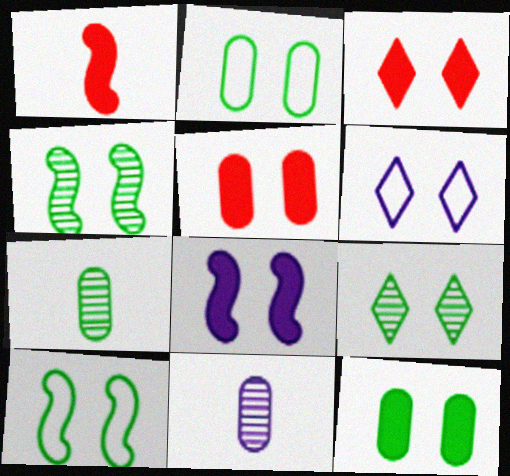[[3, 6, 9], 
[3, 8, 12], 
[4, 5, 6], 
[9, 10, 12]]